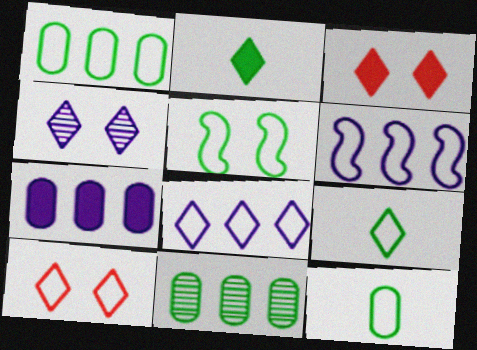[[1, 5, 9], 
[2, 5, 11], 
[6, 10, 12], 
[8, 9, 10]]